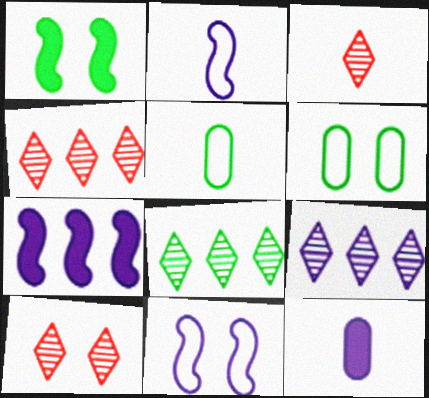[[1, 5, 8], 
[3, 4, 10], 
[3, 6, 7], 
[4, 8, 9], 
[5, 7, 10], 
[9, 11, 12]]